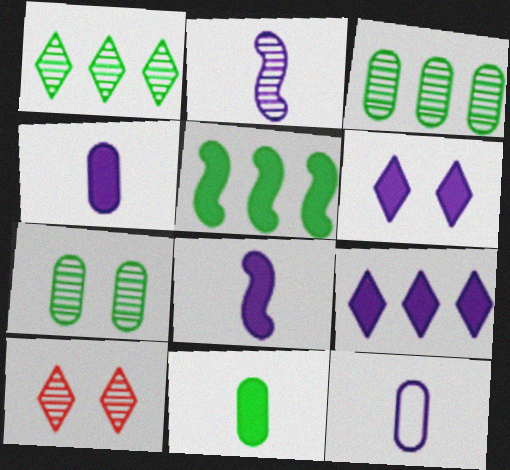[[2, 3, 10], 
[5, 10, 12]]